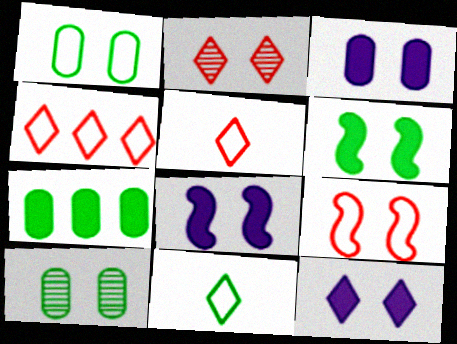[[1, 2, 8], 
[3, 8, 12], 
[9, 10, 12]]